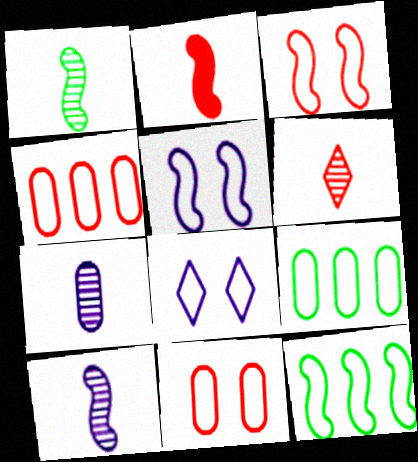[[1, 6, 7]]